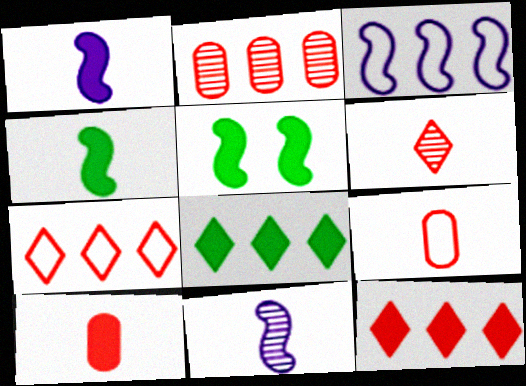[[2, 3, 8]]